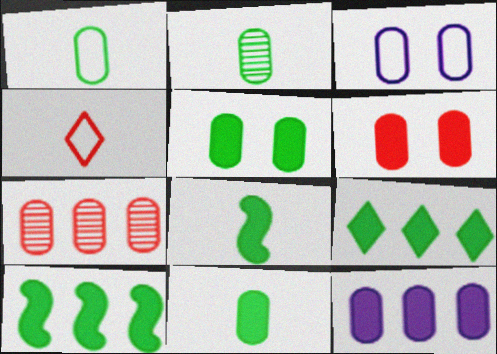[[1, 2, 11], 
[3, 7, 11], 
[5, 8, 9], 
[6, 11, 12]]